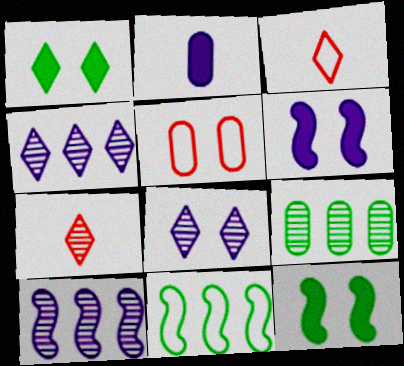[[1, 3, 4], 
[2, 5, 9], 
[3, 6, 9], 
[5, 8, 12]]